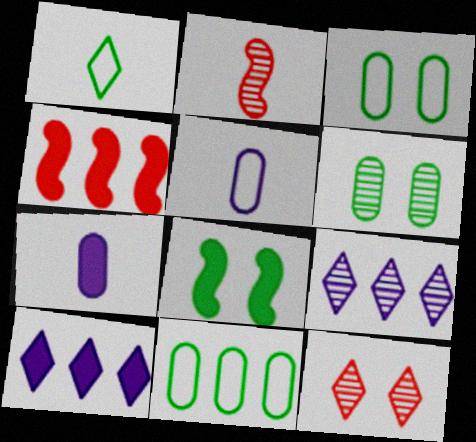[[1, 2, 7], 
[1, 10, 12], 
[2, 3, 10], 
[2, 6, 9], 
[4, 9, 11]]